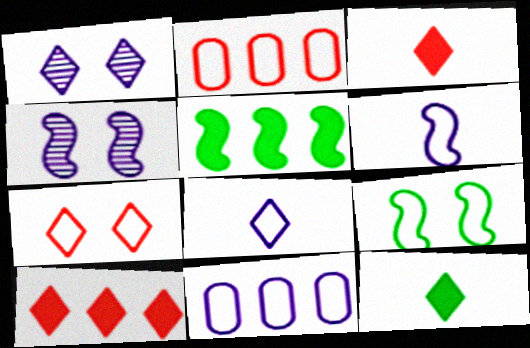[[2, 4, 12], 
[2, 8, 9]]